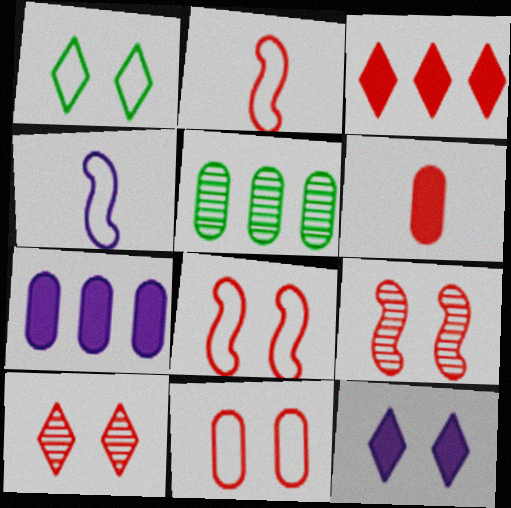[[1, 10, 12], 
[2, 5, 12]]